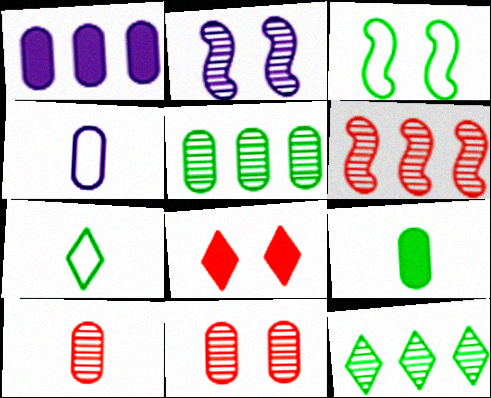[[2, 10, 12], 
[3, 9, 12], 
[4, 9, 10]]